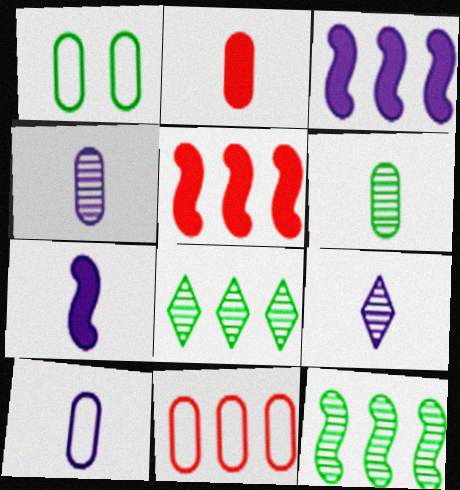[[1, 5, 9], 
[1, 10, 11], 
[2, 6, 10], 
[3, 8, 11], 
[7, 9, 10]]